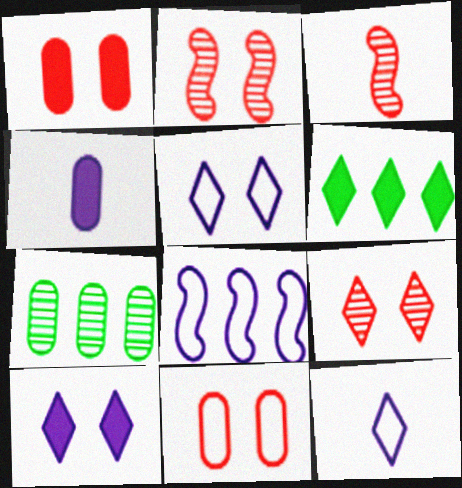[[4, 7, 11], 
[6, 9, 12]]